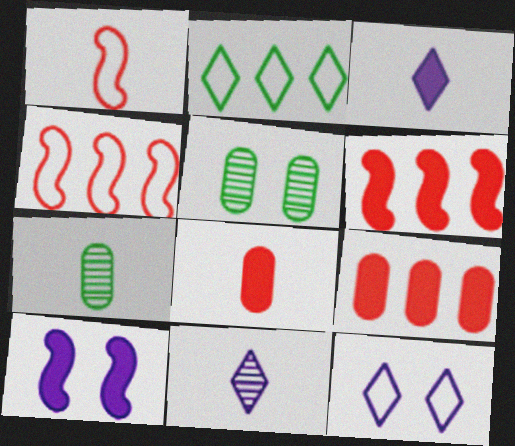[[1, 3, 7], 
[3, 4, 5], 
[6, 7, 12]]